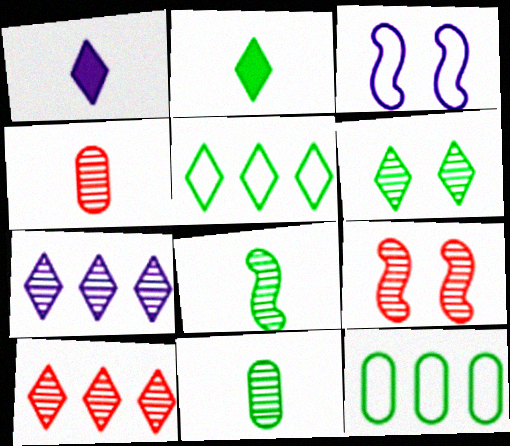[[1, 9, 12], 
[2, 5, 6], 
[4, 9, 10], 
[7, 9, 11]]